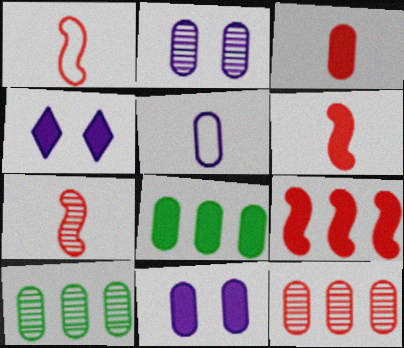[[1, 4, 10], 
[1, 6, 7], 
[3, 8, 11], 
[4, 6, 8]]